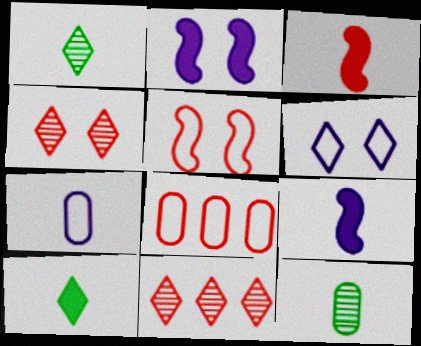[[1, 2, 8], 
[1, 3, 7], 
[3, 4, 8], 
[6, 10, 11]]